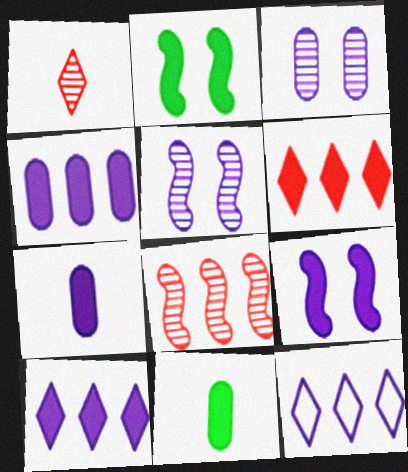[[2, 6, 7], 
[5, 7, 12], 
[6, 9, 11], 
[7, 9, 10]]